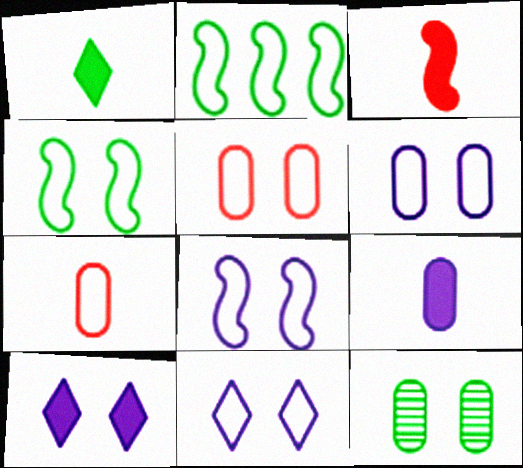[[1, 2, 12], 
[1, 3, 9], 
[2, 7, 11], 
[4, 5, 11], 
[6, 8, 11]]